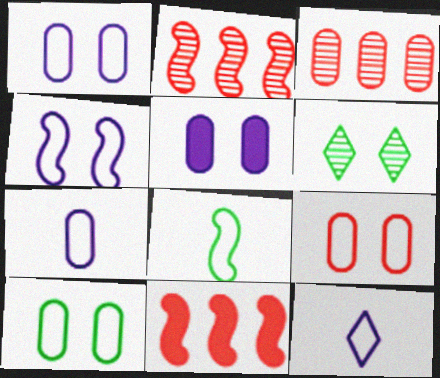[[1, 9, 10], 
[6, 7, 11]]